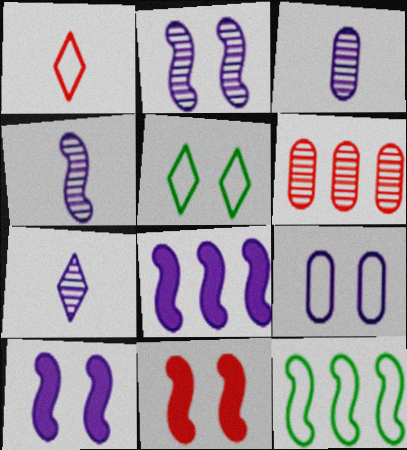[[1, 6, 11], 
[1, 9, 12], 
[3, 4, 7], 
[4, 11, 12], 
[7, 8, 9]]